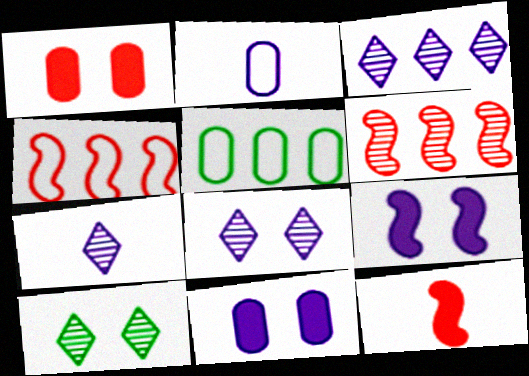[[2, 3, 9], 
[3, 7, 8], 
[5, 8, 12]]